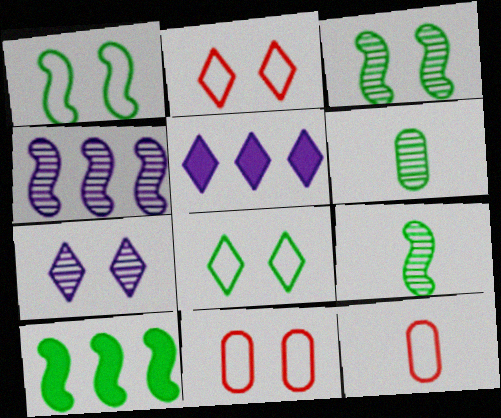[[1, 9, 10], 
[3, 5, 12], 
[5, 9, 11], 
[6, 8, 10], 
[7, 10, 12]]